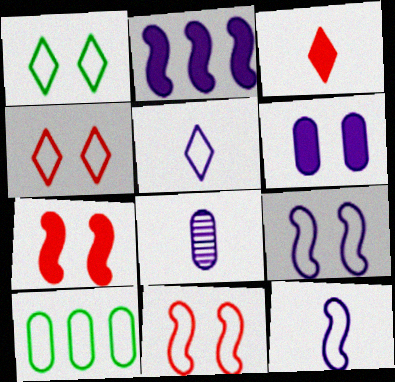[[4, 10, 12], 
[5, 10, 11]]